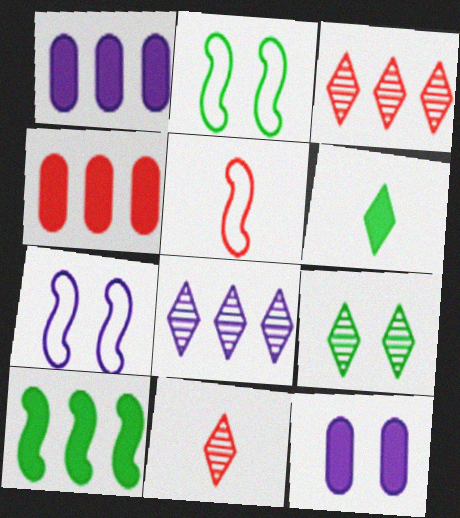[[1, 2, 11], 
[1, 5, 9], 
[8, 9, 11]]